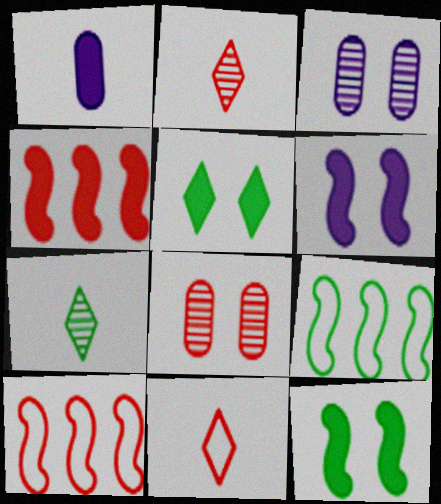[[1, 4, 5], 
[4, 8, 11]]